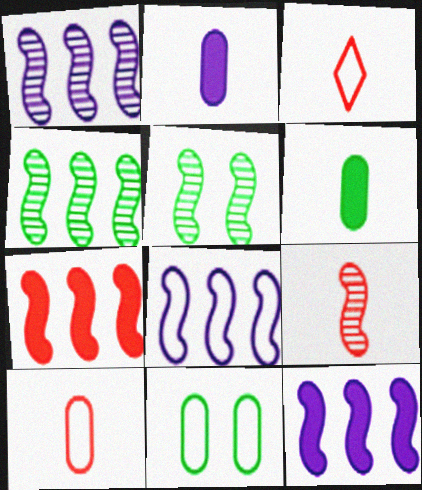[[1, 5, 9], 
[1, 8, 12], 
[3, 8, 11], 
[4, 7, 8]]